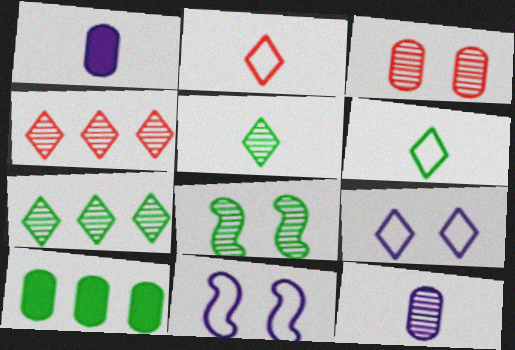[[4, 8, 12], 
[6, 8, 10]]